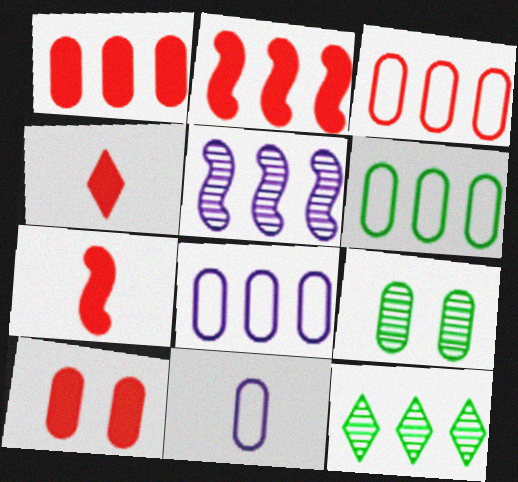[[1, 9, 11], 
[2, 4, 10], 
[2, 8, 12], 
[3, 6, 8]]